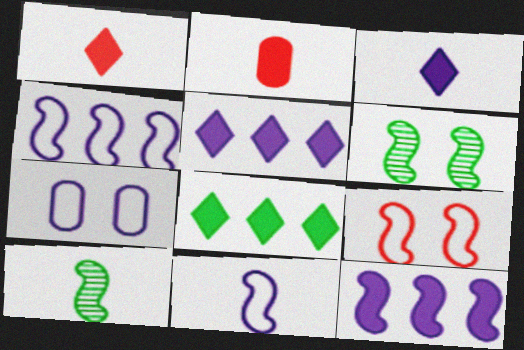[[9, 10, 12]]